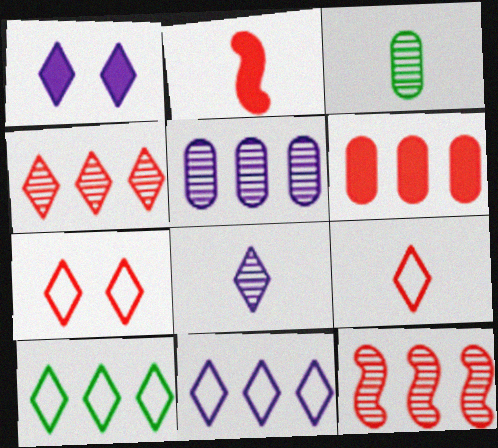[[1, 8, 11]]